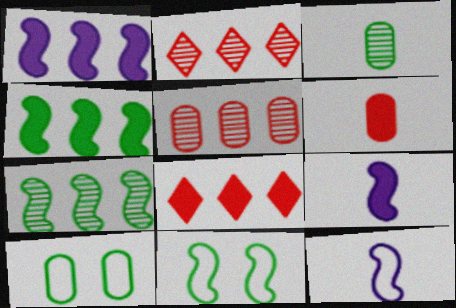[[2, 9, 10]]